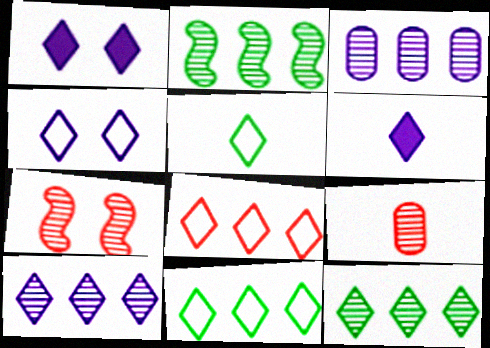[[4, 5, 8], 
[4, 6, 10]]